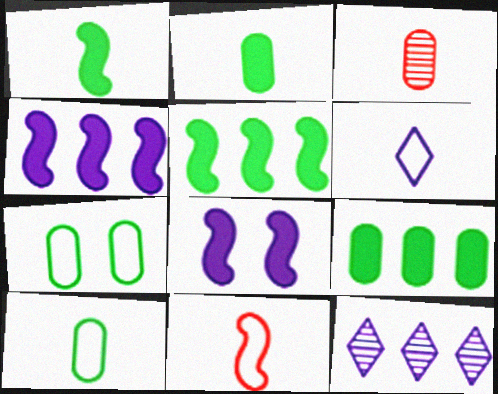[[1, 3, 6], 
[6, 10, 11]]